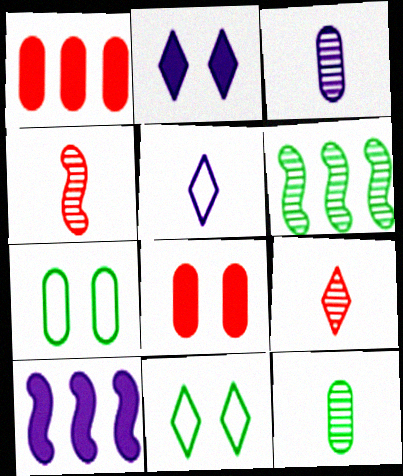[[1, 3, 7], 
[5, 6, 8], 
[7, 9, 10]]